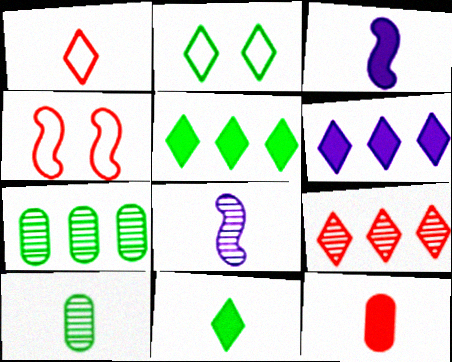[[1, 3, 10], 
[3, 11, 12], 
[4, 6, 10], 
[4, 9, 12]]